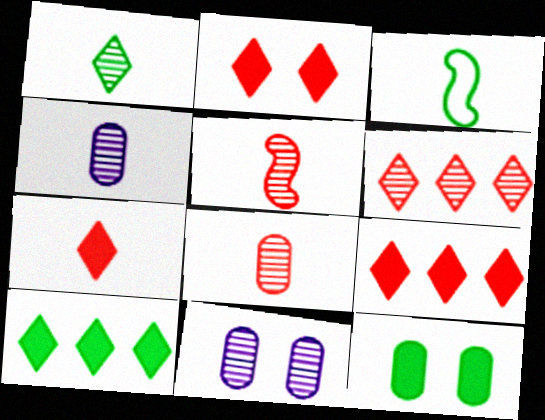[[1, 4, 5], 
[2, 7, 9], 
[3, 4, 7], 
[3, 9, 11]]